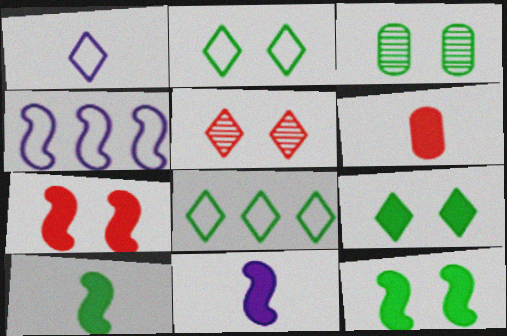[[2, 3, 12], 
[3, 8, 10]]